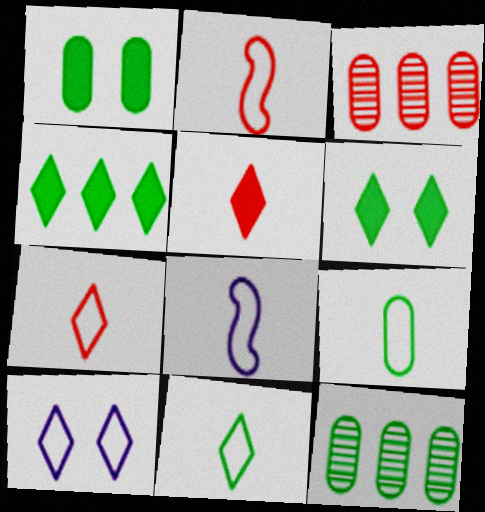[[1, 9, 12], 
[3, 6, 8], 
[7, 8, 9]]